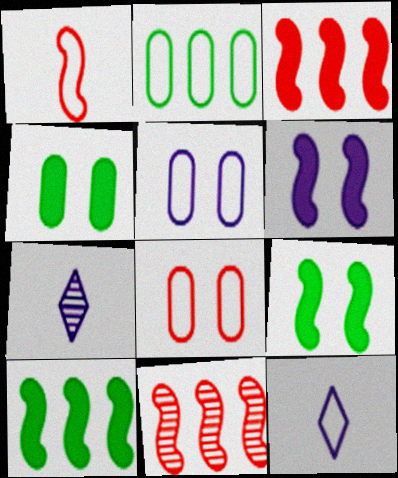[[4, 11, 12], 
[7, 8, 10]]